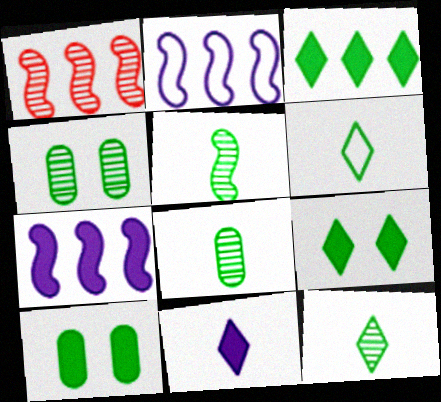[[5, 8, 12]]